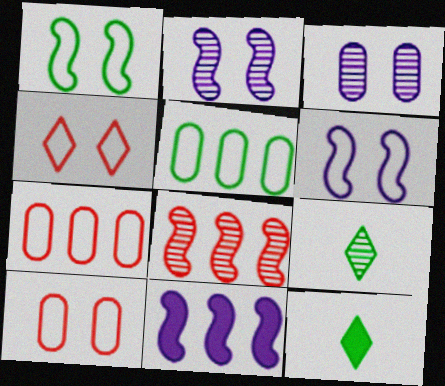[[2, 7, 12], 
[3, 8, 9], 
[9, 10, 11]]